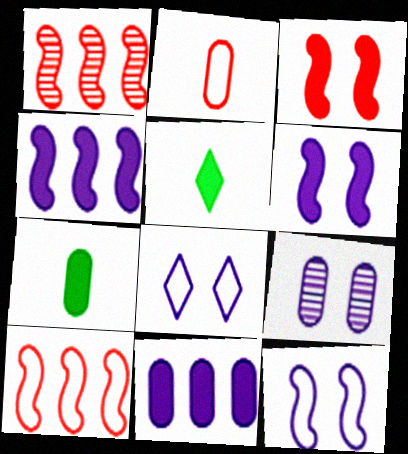[[1, 7, 8], 
[3, 5, 11], 
[5, 9, 10], 
[6, 8, 9]]